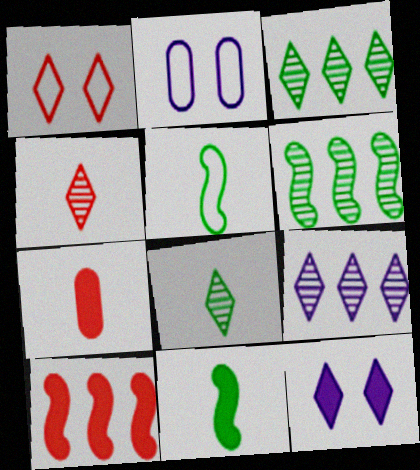[[2, 8, 10]]